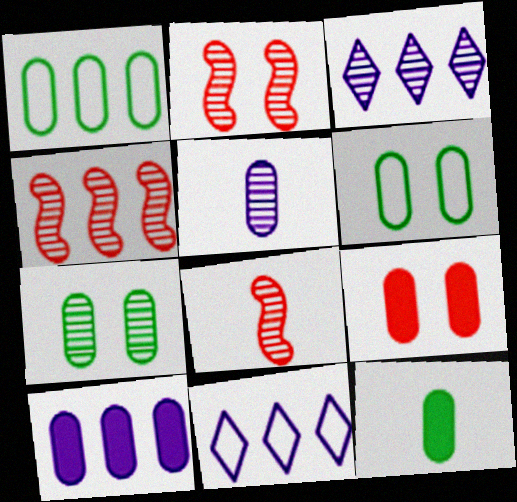[[1, 5, 9], 
[1, 7, 12], 
[2, 4, 8], 
[2, 11, 12], 
[3, 7, 8], 
[9, 10, 12]]